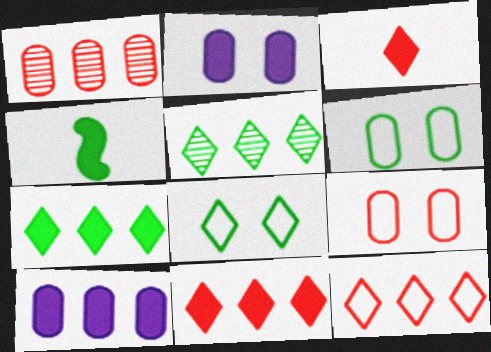[[2, 4, 11], 
[4, 5, 6]]